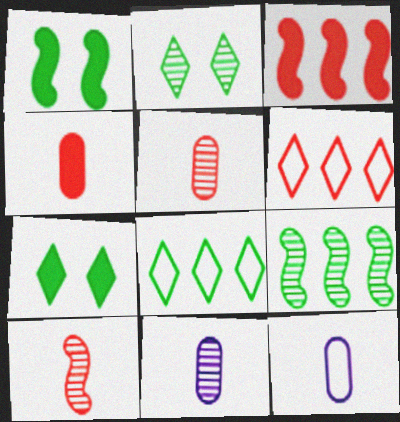[[1, 6, 11], 
[2, 3, 12]]